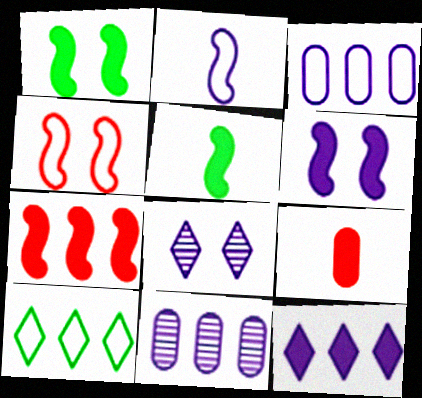[[1, 9, 12], 
[5, 6, 7], 
[7, 10, 11]]